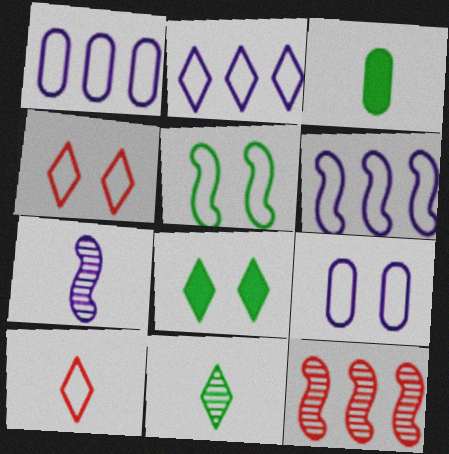[[1, 2, 6], 
[1, 5, 10], 
[3, 7, 10], 
[4, 5, 9]]